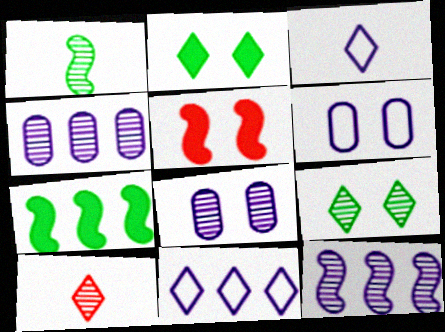[[2, 10, 11], 
[5, 6, 9], 
[6, 7, 10]]